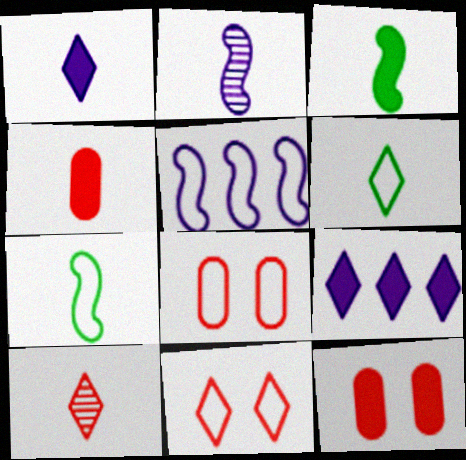[[1, 3, 4], 
[1, 6, 10], 
[2, 4, 6], 
[3, 9, 12], 
[5, 6, 8]]